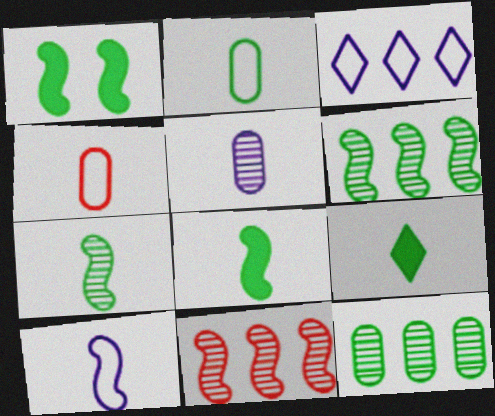[[1, 10, 11], 
[2, 7, 9]]